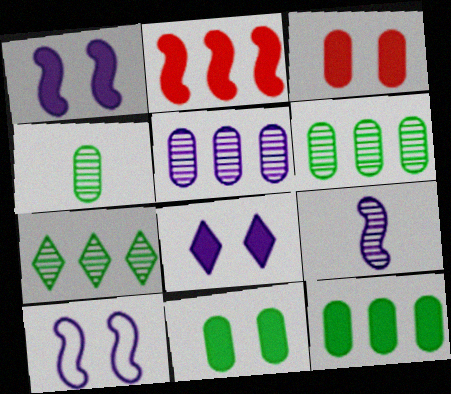[]